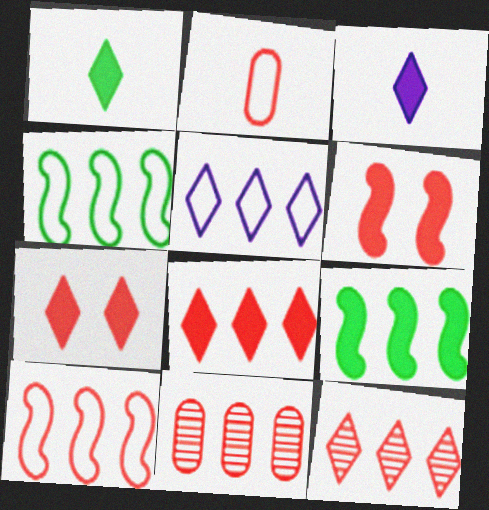[[2, 6, 12], 
[5, 9, 11], 
[8, 10, 11]]